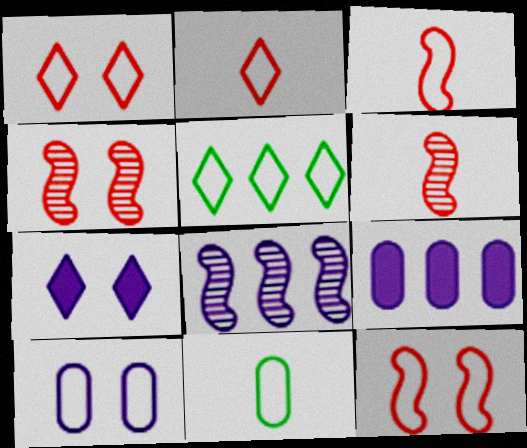[[3, 5, 10]]